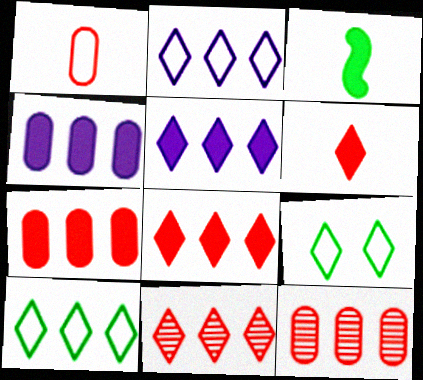[[5, 10, 11]]